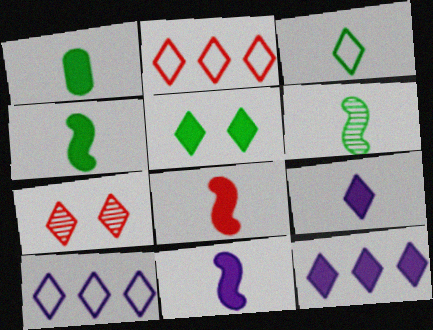[[1, 3, 6], 
[1, 8, 9], 
[3, 7, 12], 
[4, 8, 11]]